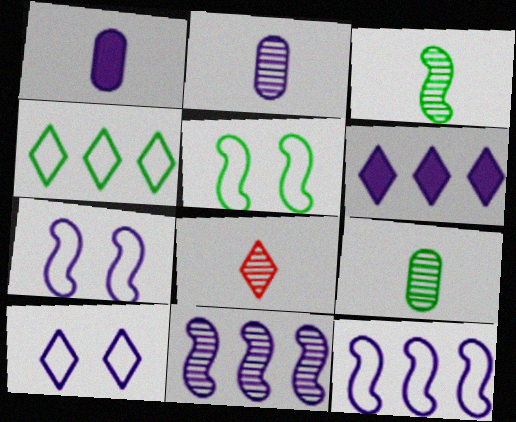[[1, 10, 11], 
[2, 3, 8], 
[2, 6, 7]]